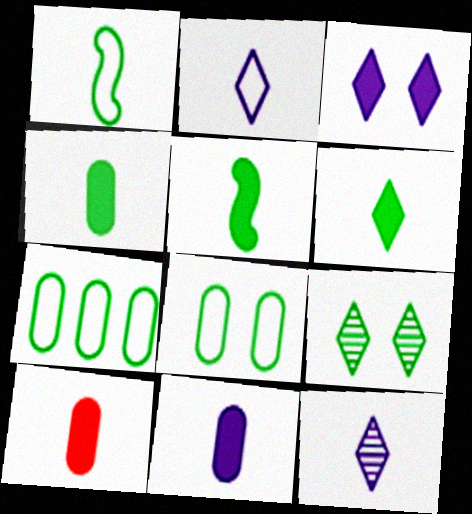[[1, 10, 12], 
[4, 5, 6], 
[4, 10, 11], 
[5, 7, 9]]